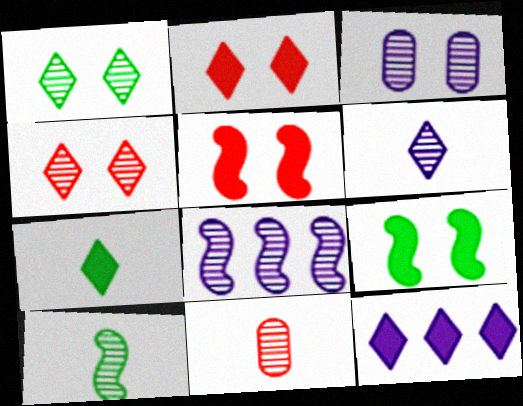[[1, 8, 11], 
[2, 7, 12], 
[3, 6, 8], 
[6, 10, 11]]